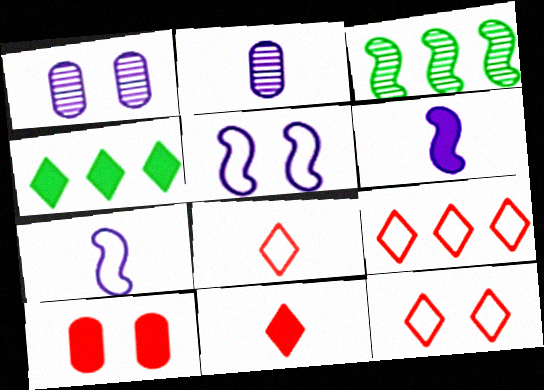[[4, 6, 10], 
[8, 9, 12]]